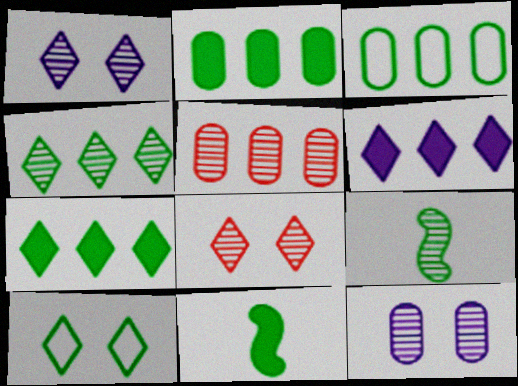[[1, 5, 9], 
[2, 9, 10]]